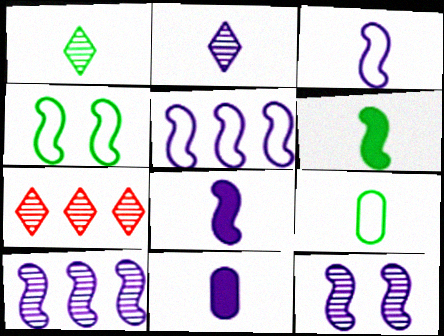[[1, 6, 9], 
[2, 3, 11], 
[4, 7, 11], 
[5, 8, 12]]